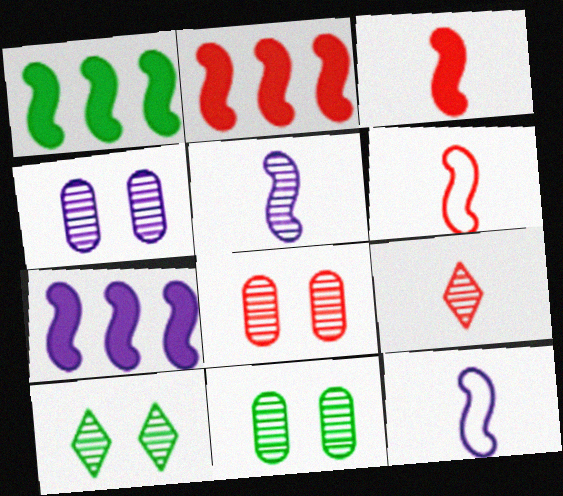[[1, 2, 7], 
[4, 8, 11]]